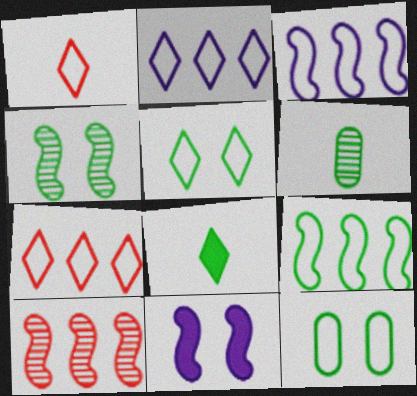[[1, 2, 5], 
[1, 3, 12], 
[6, 7, 11]]